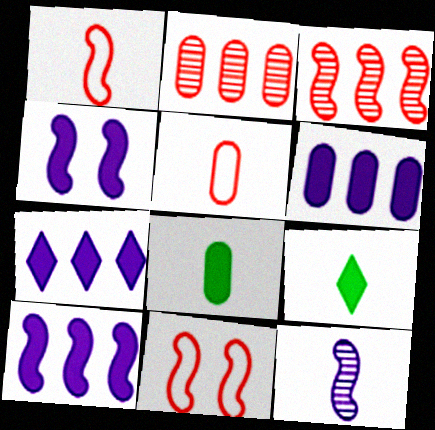[[5, 9, 12], 
[6, 7, 10]]